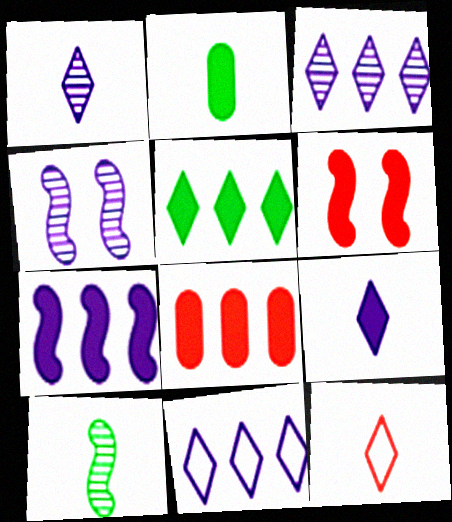[[5, 7, 8]]